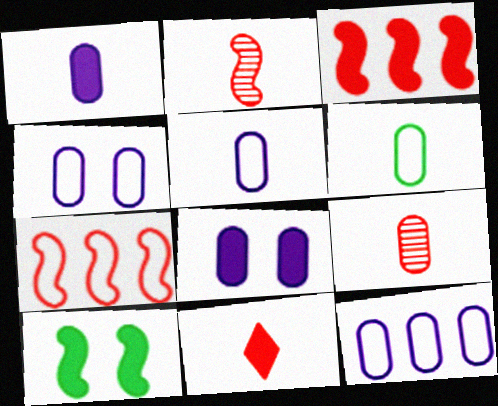[[1, 6, 9], 
[4, 5, 12]]